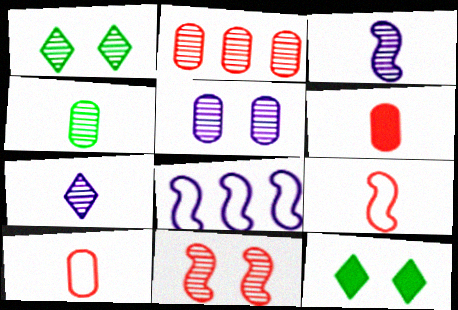[[1, 2, 3], 
[1, 5, 11], 
[1, 6, 8], 
[2, 4, 5]]